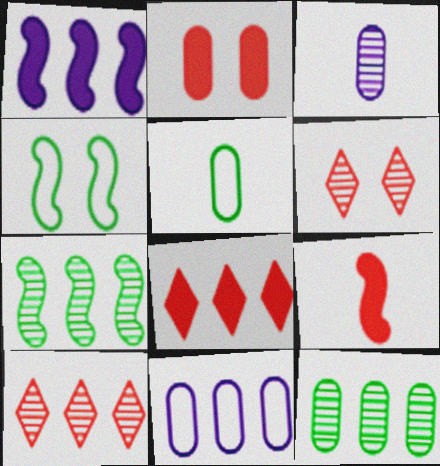[[1, 5, 6], 
[2, 8, 9], 
[3, 4, 8], 
[3, 6, 7], 
[7, 8, 11]]